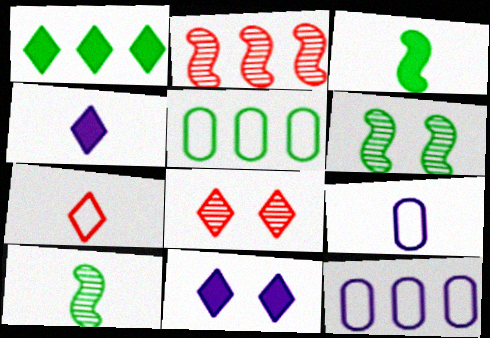[[1, 2, 12], 
[3, 8, 12]]